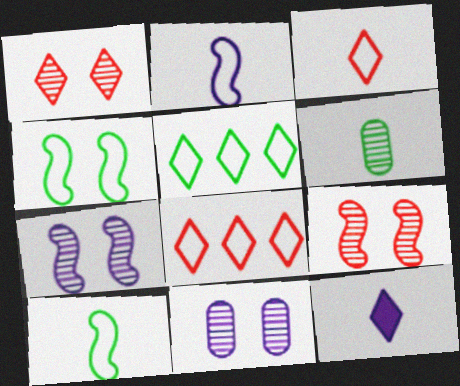[[1, 5, 12]]